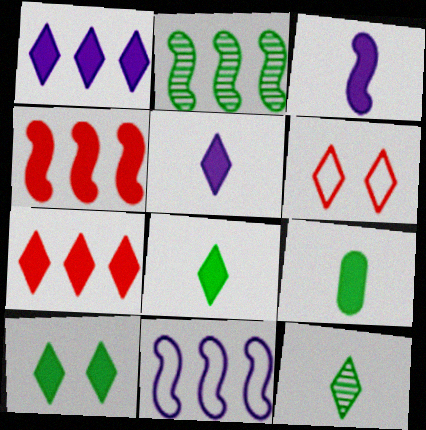[[1, 6, 12], 
[2, 4, 11], 
[5, 7, 10]]